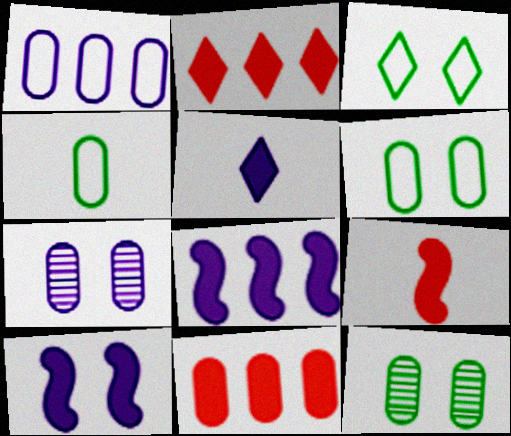[[4, 7, 11]]